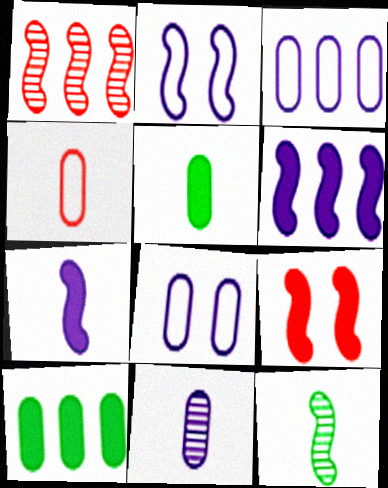[[4, 5, 11]]